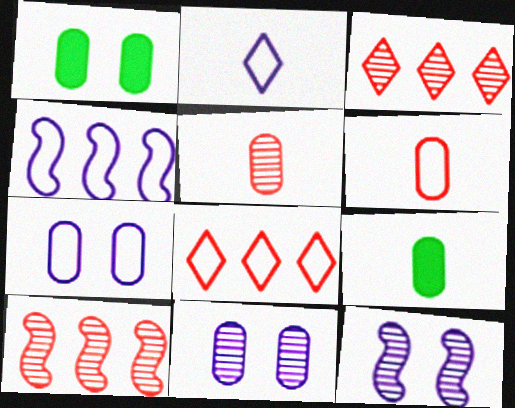[[1, 2, 10], 
[2, 4, 7], 
[8, 9, 12]]